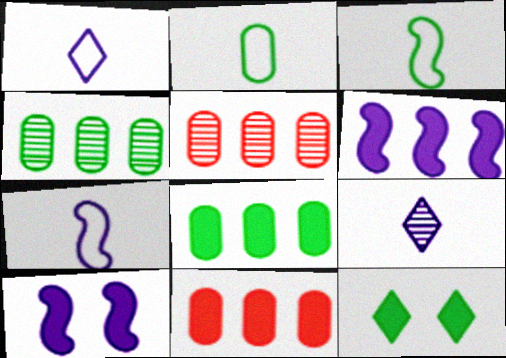[[3, 4, 12], 
[5, 7, 12]]